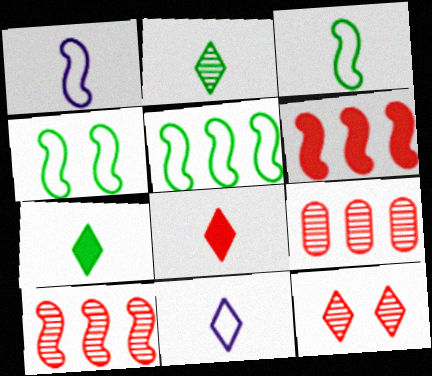[[2, 8, 11], 
[3, 4, 5]]